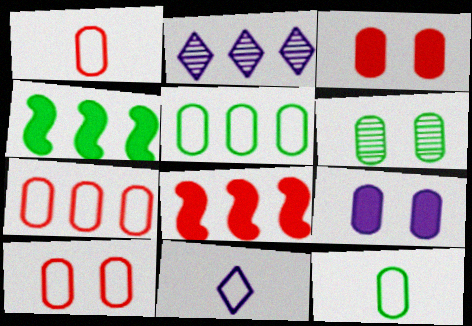[[1, 7, 10], 
[2, 4, 7], 
[2, 5, 8], 
[6, 8, 11], 
[6, 9, 10]]